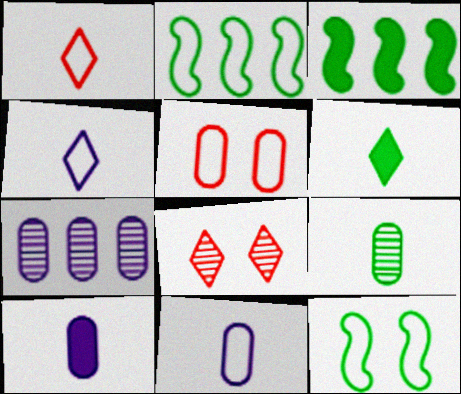[[2, 4, 5], 
[2, 8, 10], 
[3, 8, 11]]